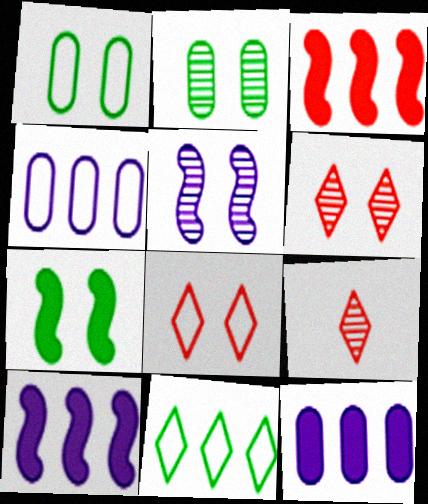[[1, 9, 10], 
[2, 5, 6], 
[4, 7, 9]]